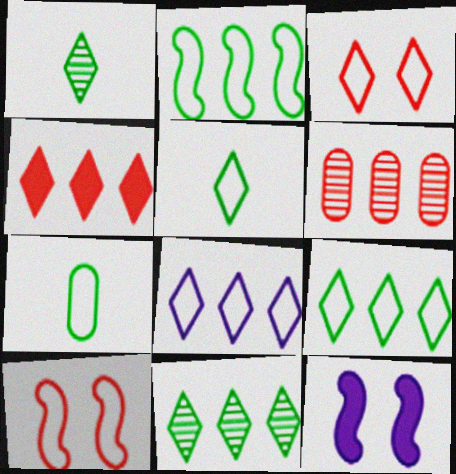[[3, 5, 8], 
[4, 8, 11], 
[5, 6, 12], 
[7, 8, 10]]